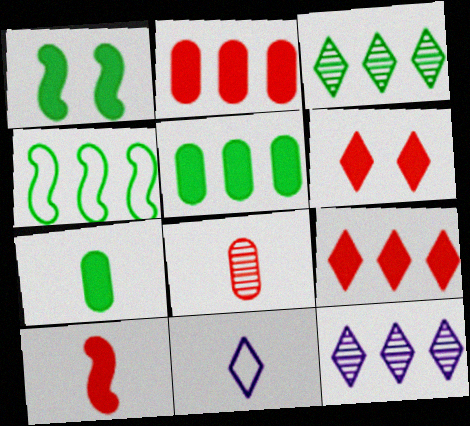[[2, 4, 12], 
[2, 6, 10], 
[3, 4, 5], 
[3, 6, 11]]